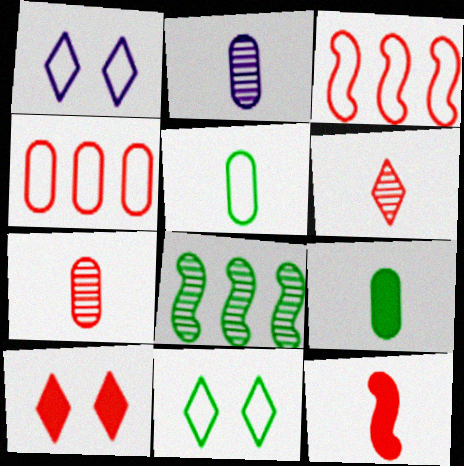[[1, 3, 5], 
[3, 7, 10], 
[8, 9, 11]]